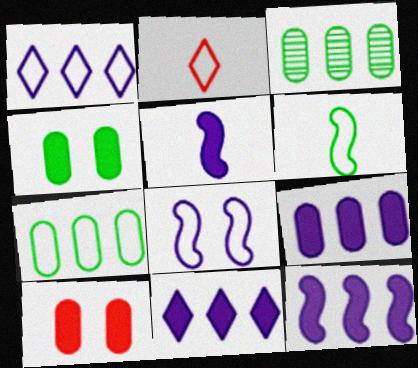[[2, 7, 8], 
[9, 11, 12]]